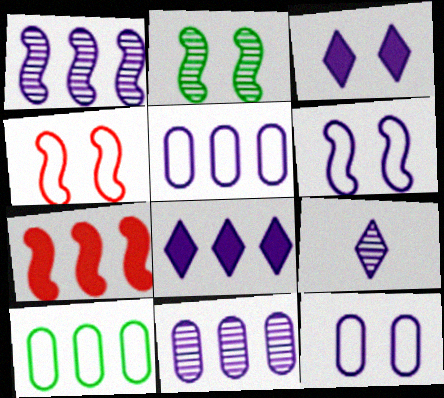[[1, 5, 8]]